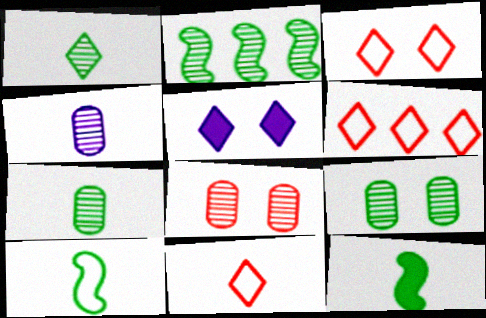[[1, 2, 9], 
[1, 5, 6], 
[3, 6, 11], 
[4, 11, 12]]